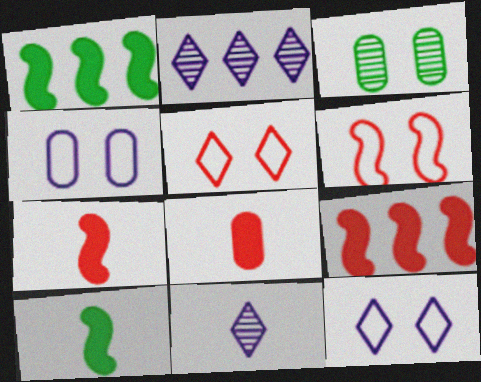[]